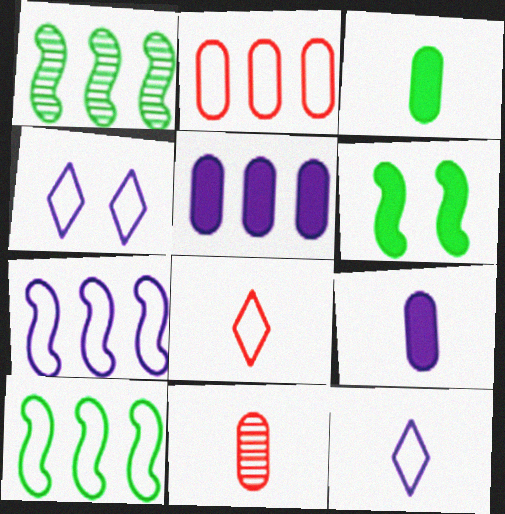[]